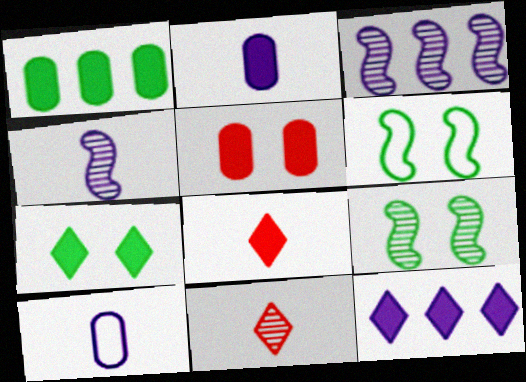[[1, 2, 5], 
[7, 8, 12]]